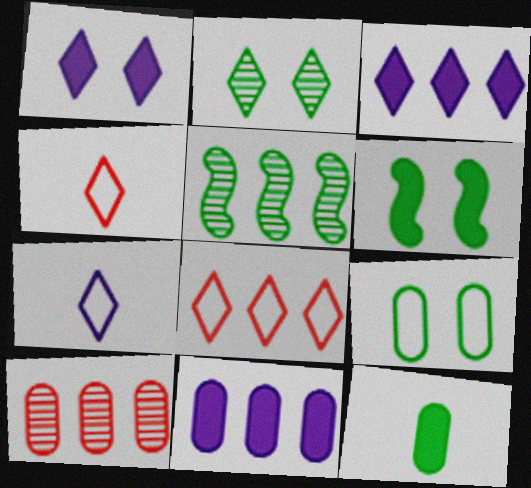[[2, 3, 4], 
[2, 6, 9], 
[5, 8, 11], 
[6, 7, 10]]